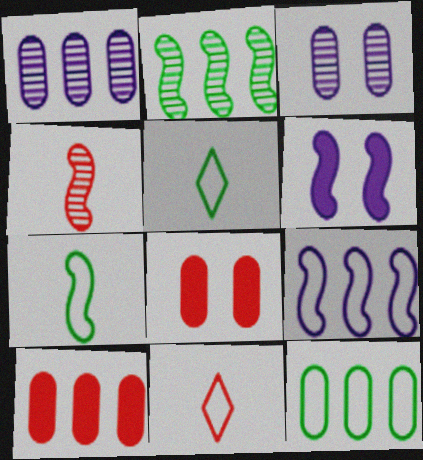[[1, 10, 12]]